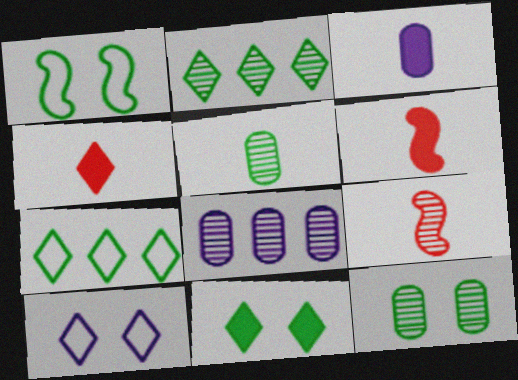[[1, 4, 8], 
[1, 11, 12], 
[2, 4, 10]]